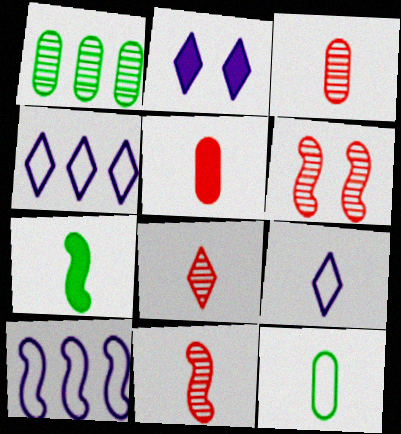[[3, 7, 9], 
[3, 8, 11], 
[6, 7, 10]]